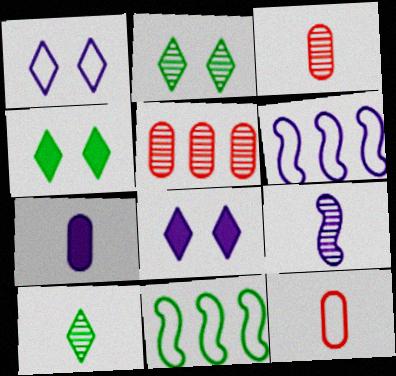[[1, 11, 12], 
[2, 5, 9], 
[3, 4, 6], 
[3, 8, 11], 
[3, 9, 10]]